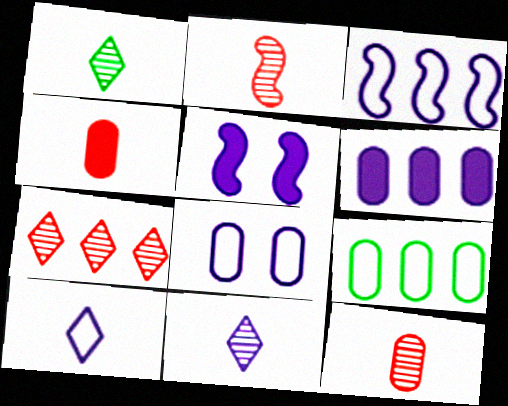[[3, 8, 10]]